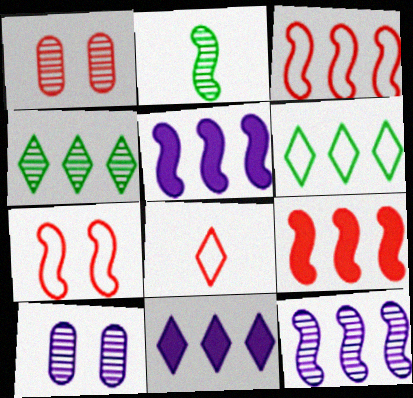[[1, 8, 9], 
[2, 5, 7]]